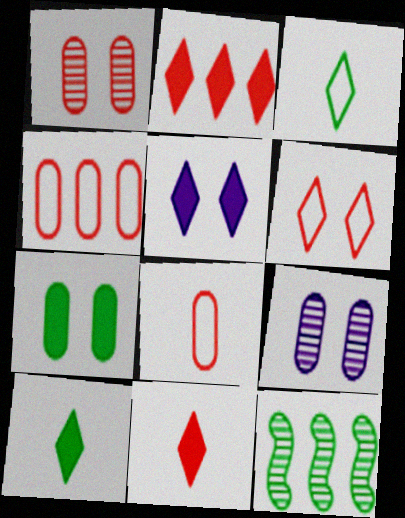[[2, 5, 10], 
[3, 7, 12], 
[5, 8, 12]]